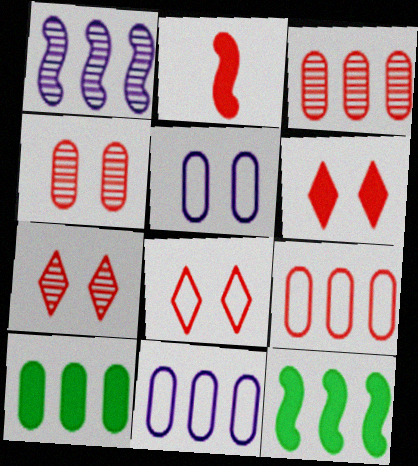[[2, 3, 8], 
[2, 7, 9], 
[3, 10, 11], 
[6, 7, 8]]